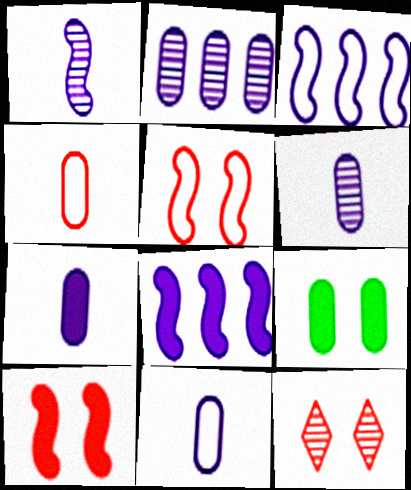[[2, 4, 9], 
[6, 7, 11]]